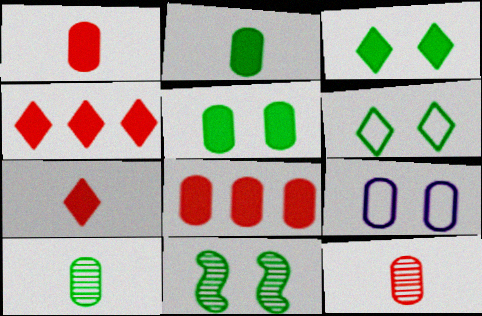[[5, 6, 11], 
[8, 9, 10]]